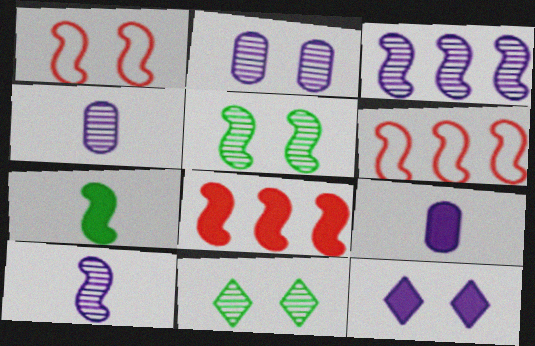[[1, 3, 7], 
[6, 9, 11]]